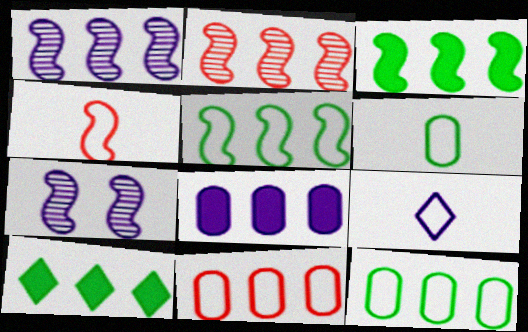[[1, 10, 11], 
[3, 4, 7], 
[4, 6, 9], 
[7, 8, 9]]